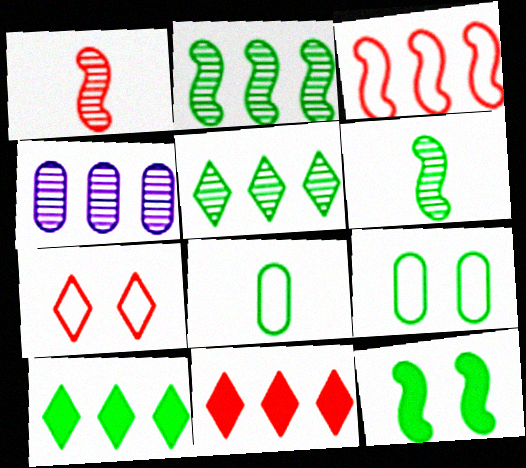[[3, 4, 10], 
[5, 8, 12], 
[6, 9, 10]]